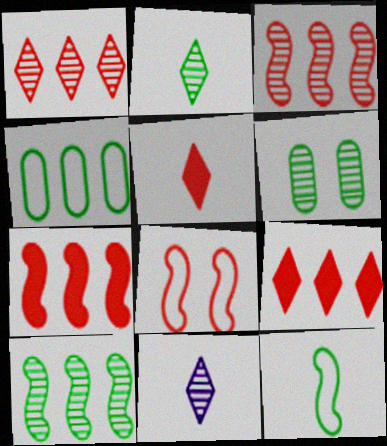[[2, 6, 10], 
[3, 6, 11]]